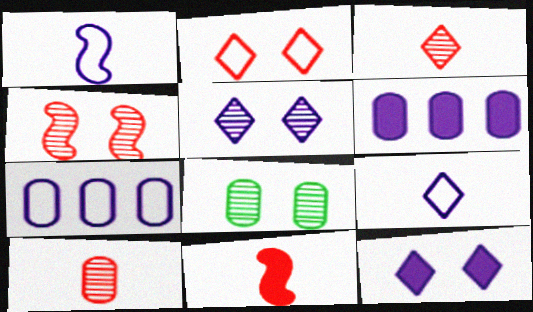[[1, 5, 6], 
[4, 5, 8]]